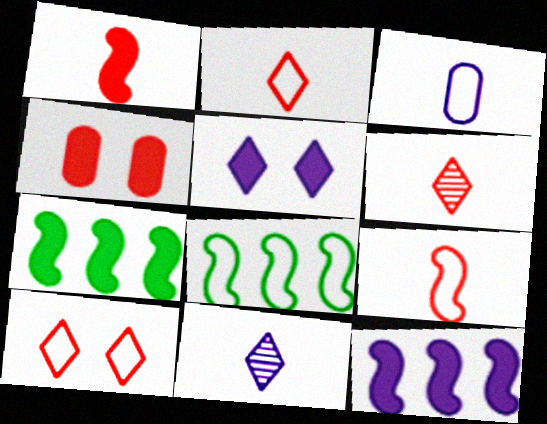[[3, 8, 10], 
[4, 8, 11]]